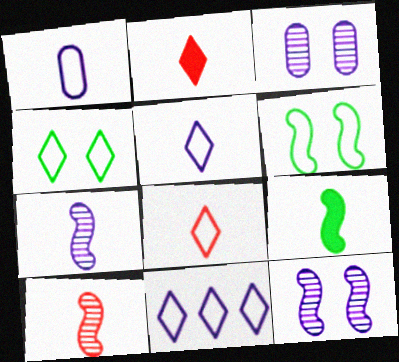[[4, 8, 11]]